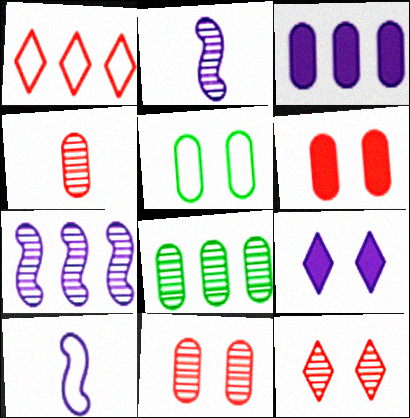[[1, 5, 10], 
[2, 8, 12], 
[3, 4, 5]]